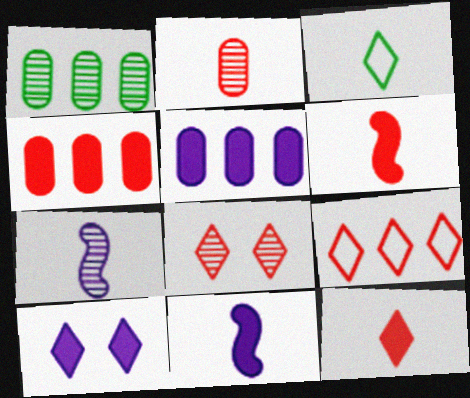[[1, 7, 8], 
[2, 3, 11], 
[5, 10, 11], 
[8, 9, 12]]